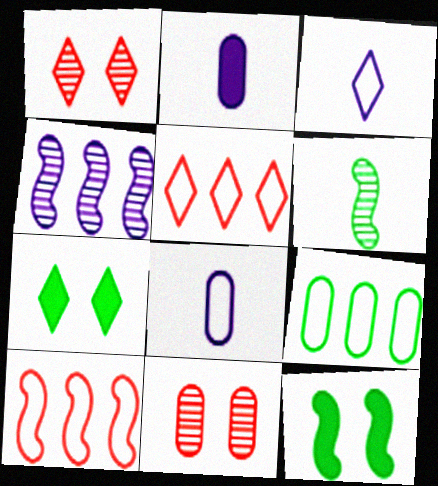[[2, 9, 11], 
[6, 7, 9]]